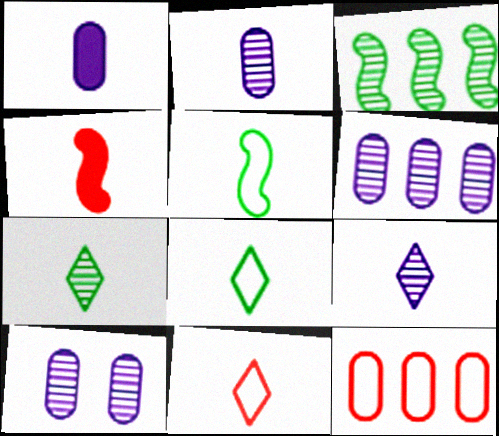[[2, 4, 8], 
[2, 6, 10]]